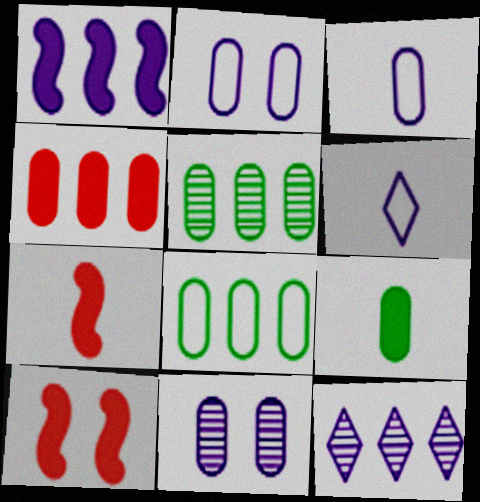[[1, 6, 11], 
[5, 6, 10]]